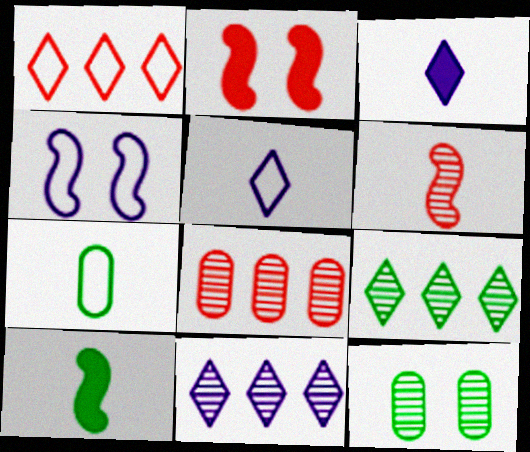[[1, 4, 7], 
[2, 7, 11], 
[3, 6, 7], 
[6, 11, 12]]